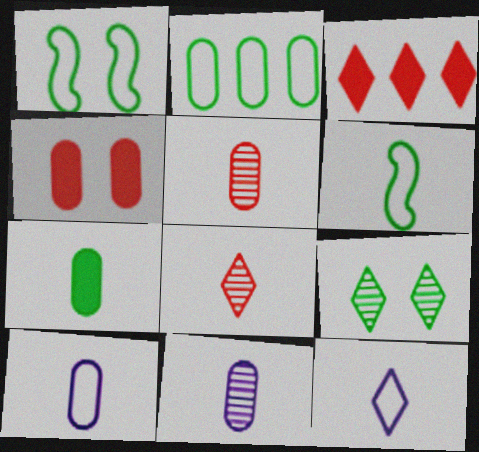[[1, 3, 11], 
[2, 4, 11], 
[3, 9, 12], 
[5, 7, 10]]